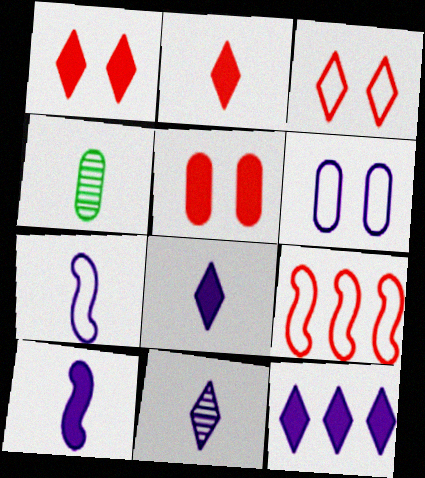[[2, 4, 7]]